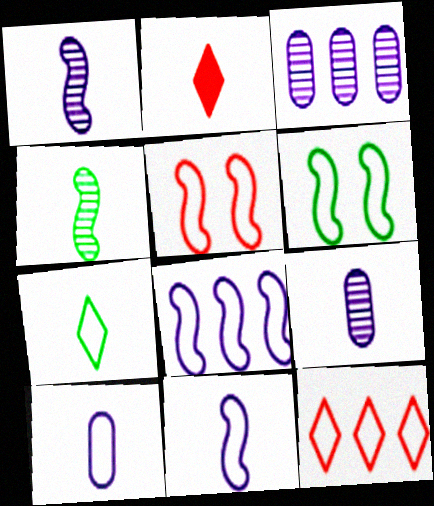[[2, 3, 6], 
[2, 4, 10], 
[6, 10, 12]]